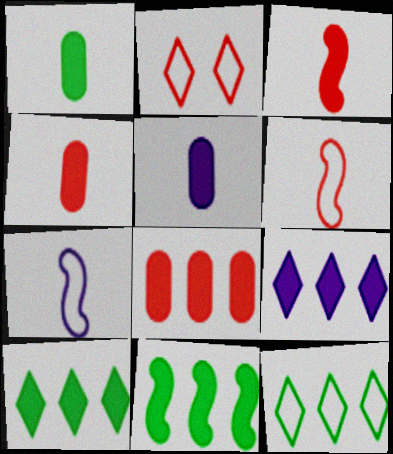[[1, 4, 5], 
[8, 9, 11]]